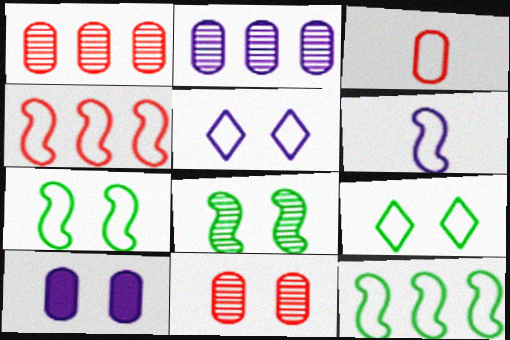[[3, 5, 12], 
[4, 6, 7]]